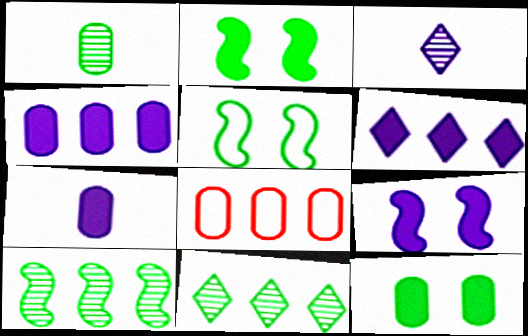[[2, 3, 8], 
[6, 7, 9], 
[6, 8, 10]]